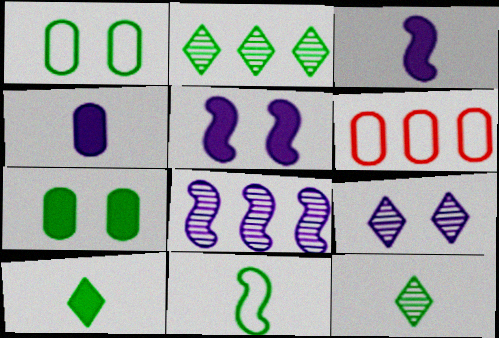[[2, 7, 11], 
[5, 6, 12]]